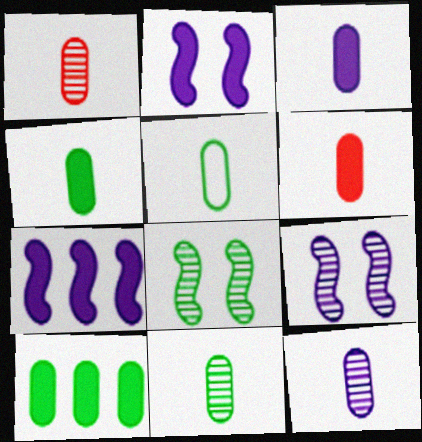[[1, 3, 5], 
[1, 11, 12], 
[3, 4, 6], 
[4, 5, 11], 
[5, 6, 12]]